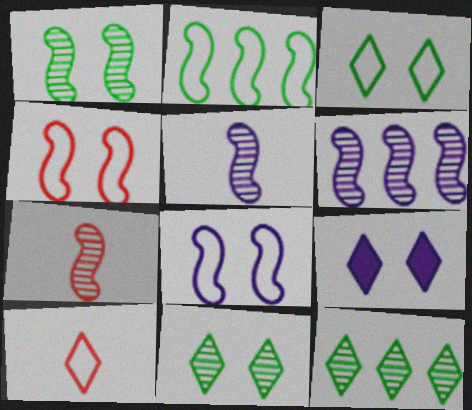[[1, 6, 7], 
[9, 10, 12]]